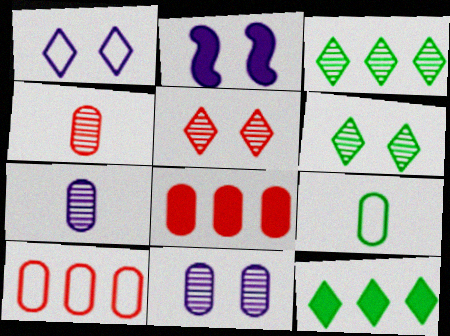[[1, 2, 11], 
[8, 9, 11]]